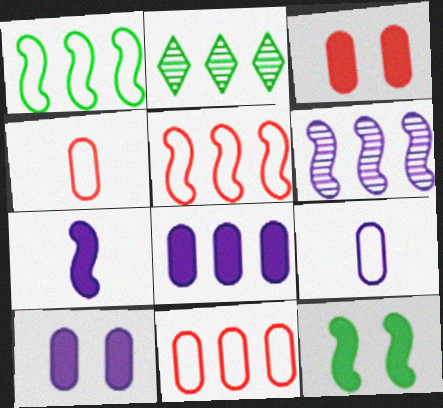[[2, 5, 8]]